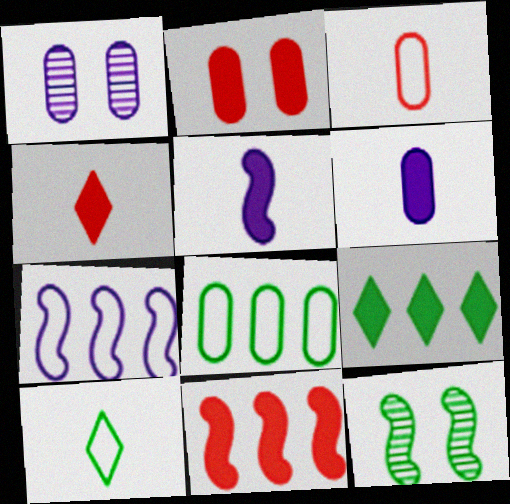[[1, 10, 11], 
[2, 4, 11], 
[2, 5, 9]]